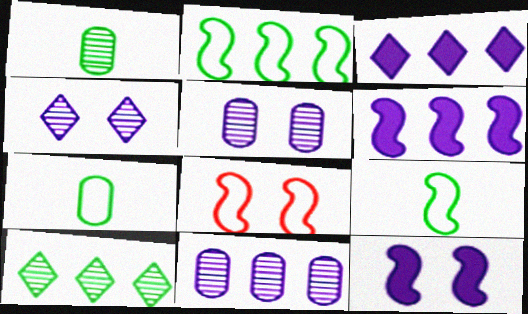[[1, 3, 8]]